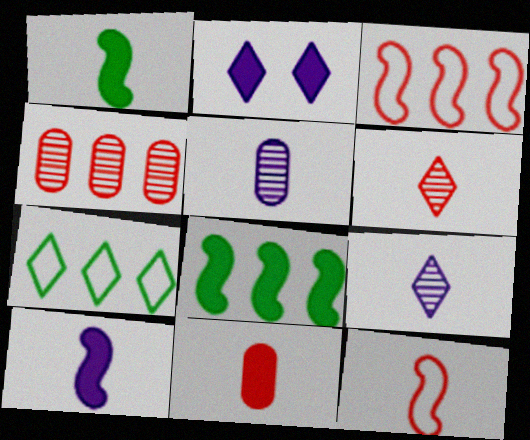[[2, 6, 7], 
[2, 8, 11], 
[6, 11, 12]]